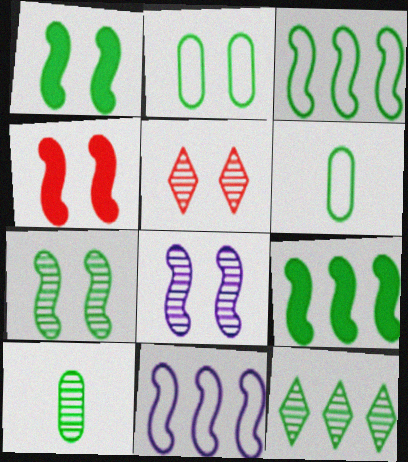[[1, 6, 12], 
[7, 10, 12]]